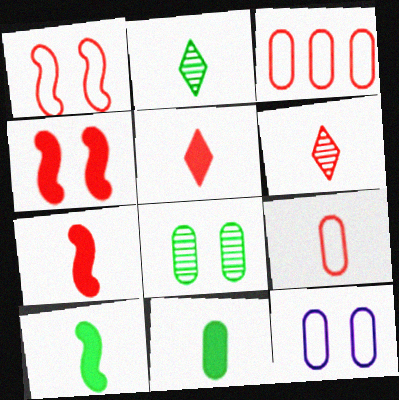[[3, 4, 6], 
[6, 7, 9]]